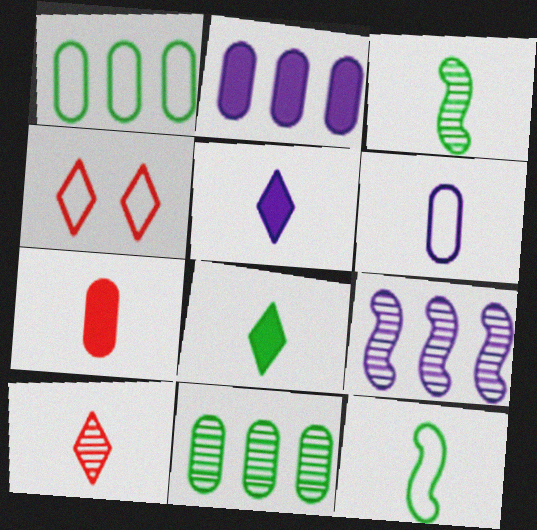[[2, 3, 4]]